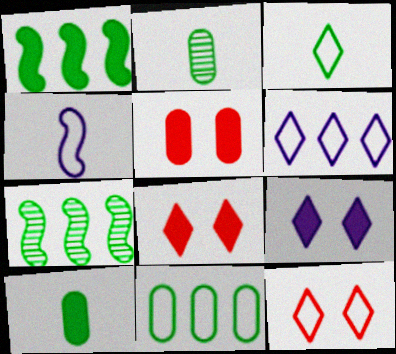[[3, 6, 12], 
[4, 11, 12]]